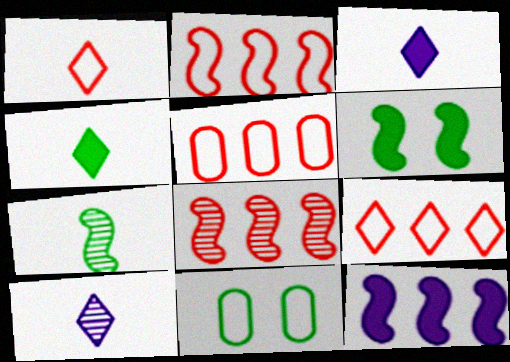[[1, 4, 10], 
[2, 5, 9], 
[3, 8, 11], 
[5, 6, 10]]